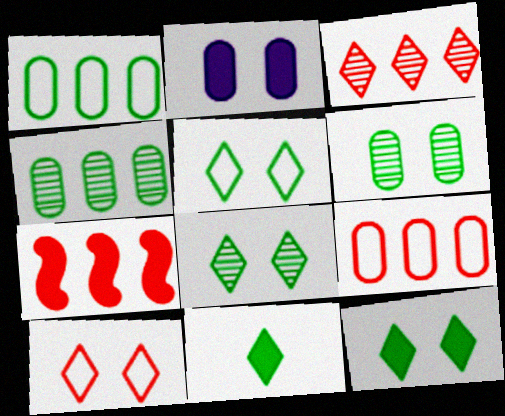[[2, 7, 11], 
[3, 7, 9], 
[5, 8, 12]]